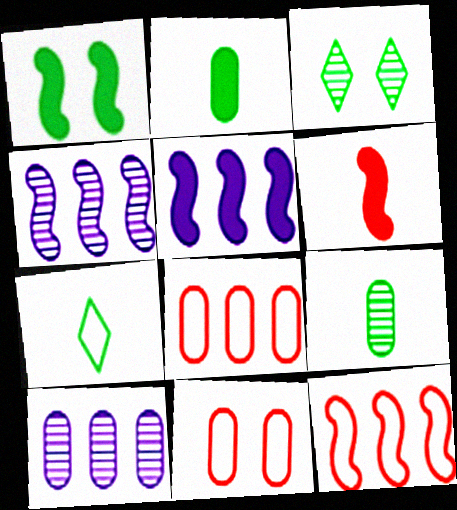[[1, 5, 6], 
[2, 10, 11]]